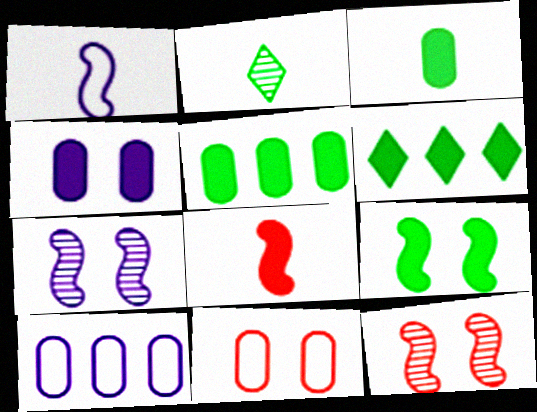[[3, 6, 9], 
[4, 6, 8]]